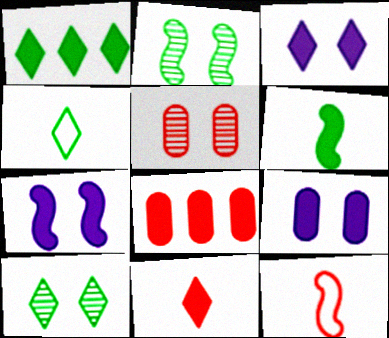[[1, 3, 11], 
[1, 4, 10], 
[3, 6, 8], 
[3, 7, 9]]